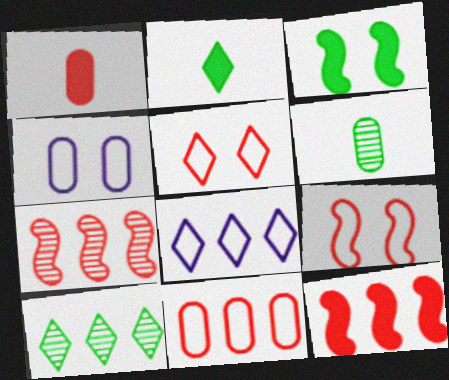[[1, 5, 7], 
[2, 4, 7]]